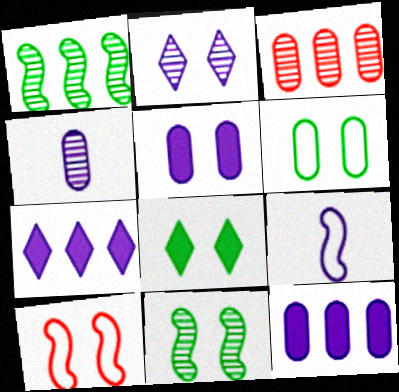[[2, 9, 12], 
[3, 8, 9], 
[6, 8, 11]]